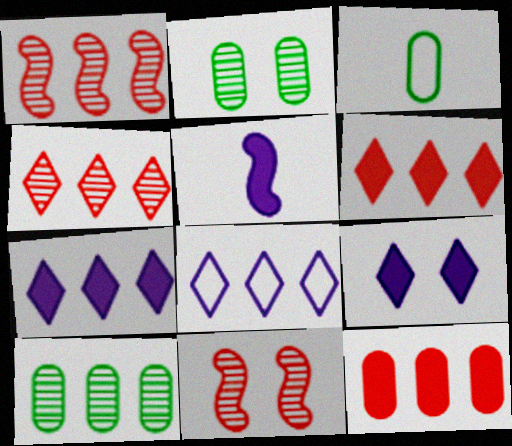[[1, 3, 9], 
[3, 7, 11]]